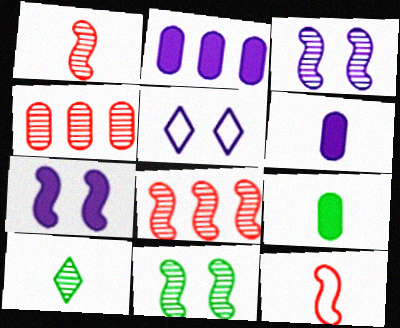[[3, 4, 10], 
[5, 8, 9], 
[6, 10, 12]]